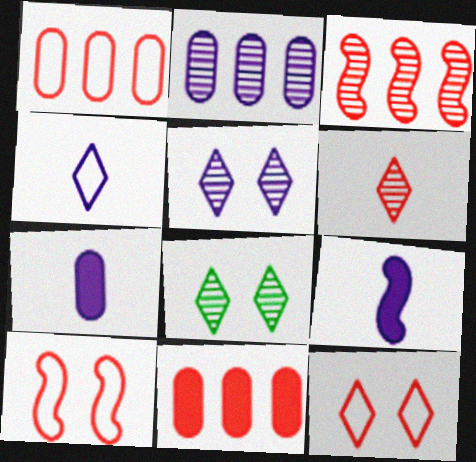[[1, 8, 9], 
[6, 10, 11]]